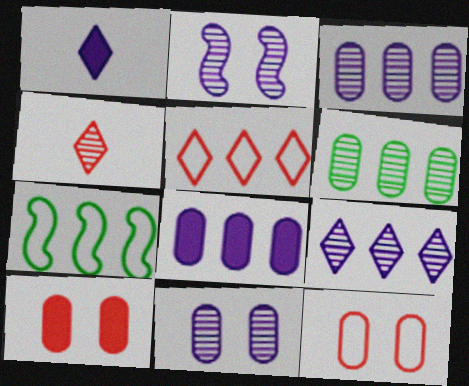[[2, 4, 6]]